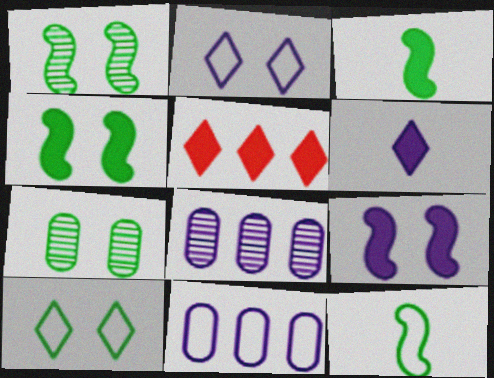[[4, 7, 10]]